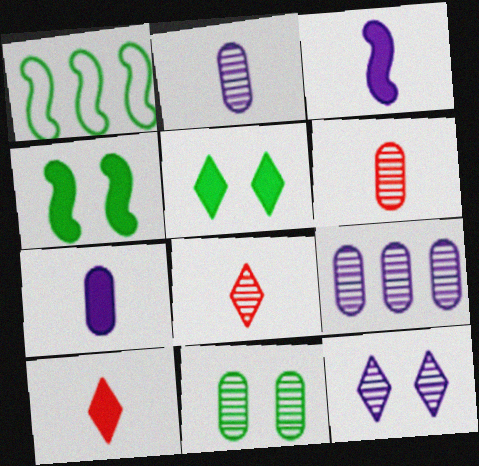[[6, 9, 11]]